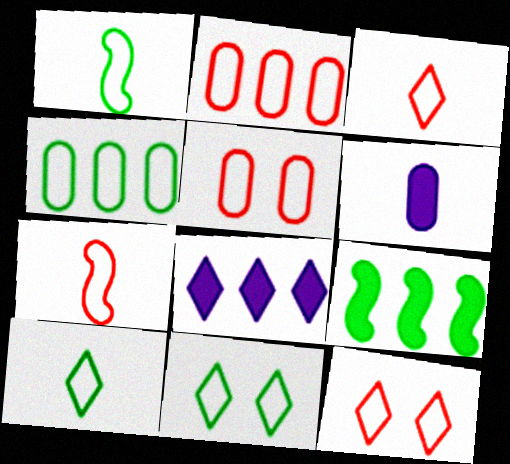[[1, 4, 11], 
[2, 7, 12]]